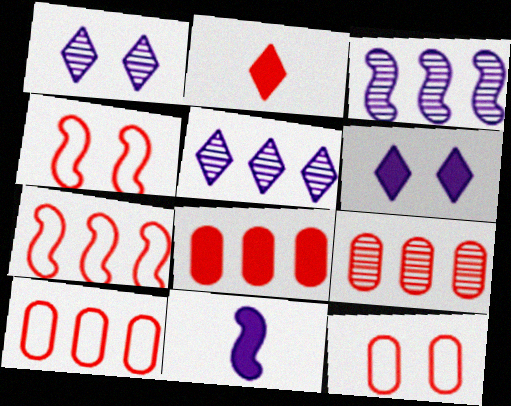[[2, 4, 9], 
[8, 9, 10]]